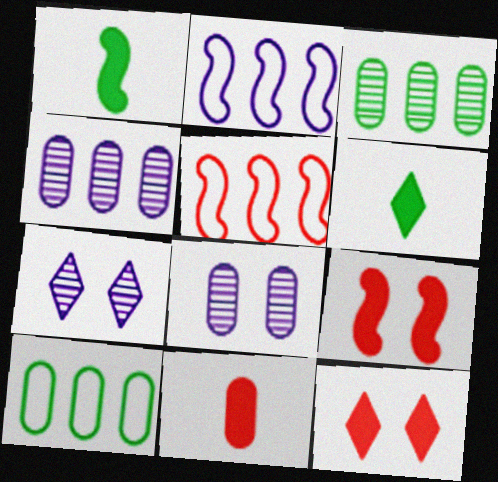[[5, 6, 8], 
[8, 10, 11]]